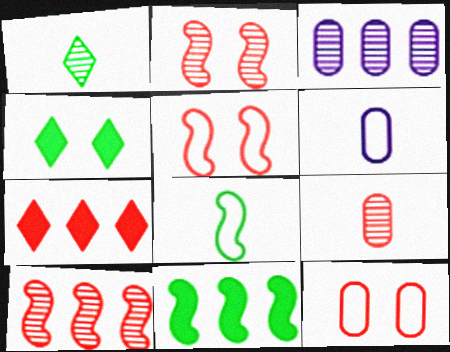[[1, 2, 3], 
[4, 6, 10], 
[5, 7, 9]]